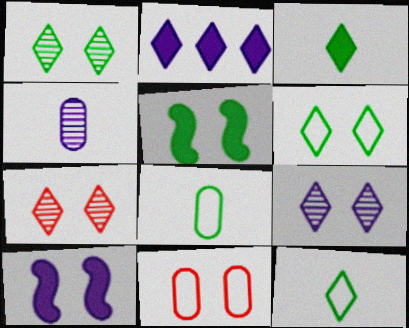[[1, 7, 9], 
[1, 10, 11], 
[2, 7, 12], 
[5, 9, 11]]